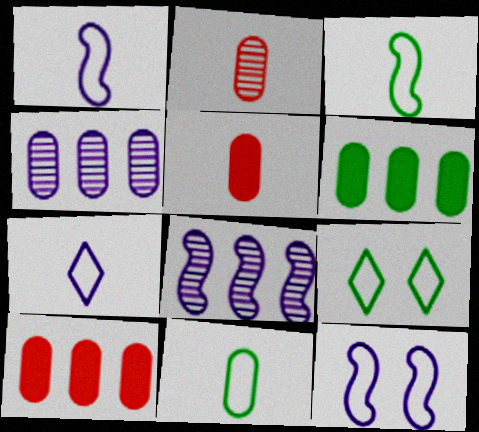[[5, 8, 9]]